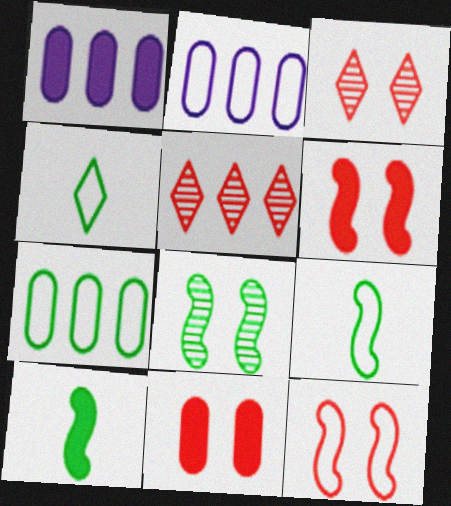[[1, 3, 9], 
[2, 3, 10], 
[2, 4, 12], 
[3, 11, 12]]